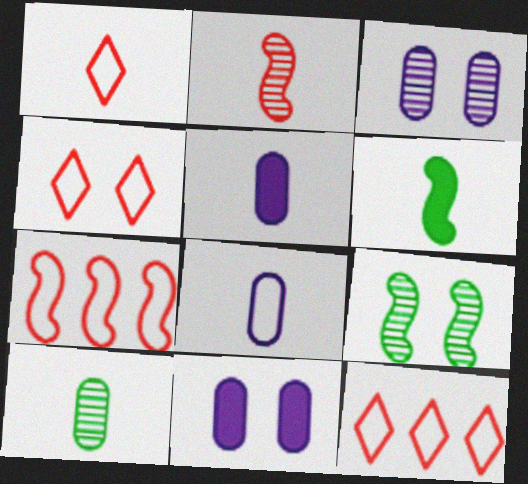[[1, 4, 12], 
[3, 6, 12], 
[4, 9, 11], 
[5, 9, 12]]